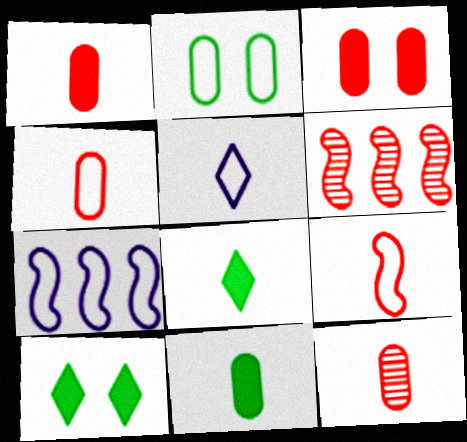[[1, 4, 12], 
[7, 10, 12]]